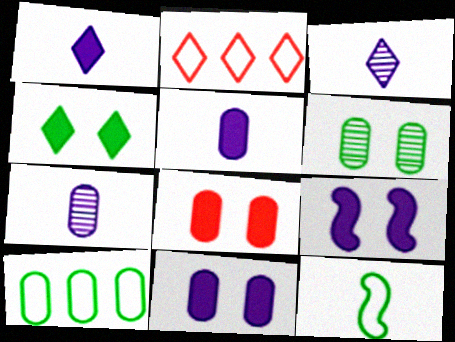[[2, 3, 4], 
[4, 8, 9], 
[7, 8, 10]]